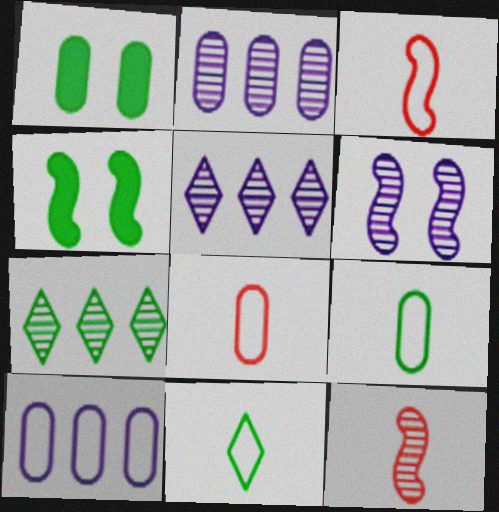[[1, 2, 8], 
[1, 3, 5], 
[4, 5, 8], 
[4, 7, 9]]